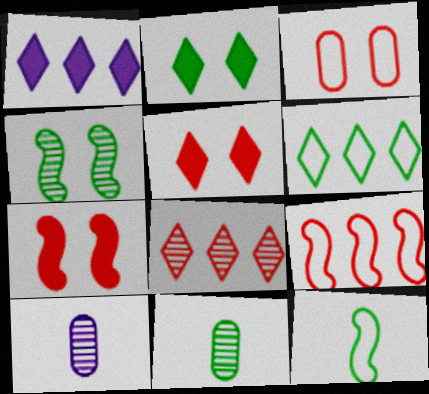[[1, 6, 8], 
[2, 9, 10], 
[4, 8, 10], 
[6, 7, 10]]